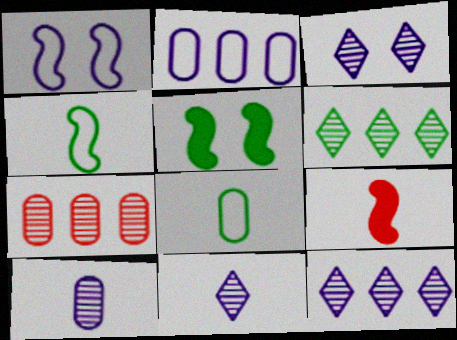[[3, 11, 12], 
[5, 6, 8], 
[8, 9, 11]]